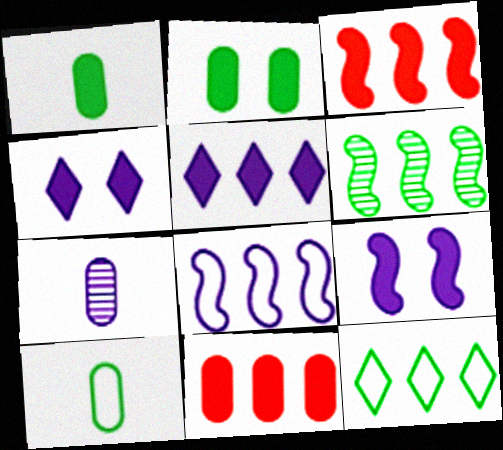[[1, 3, 4], 
[3, 6, 8], 
[4, 7, 8]]